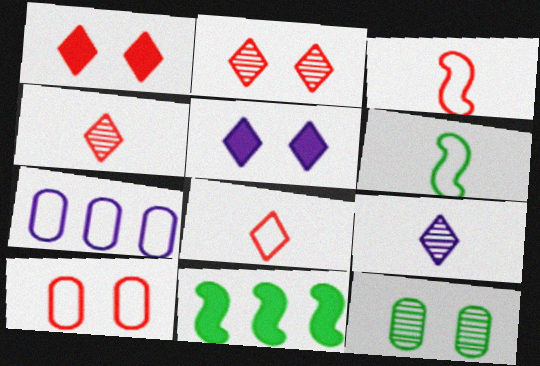[[9, 10, 11]]